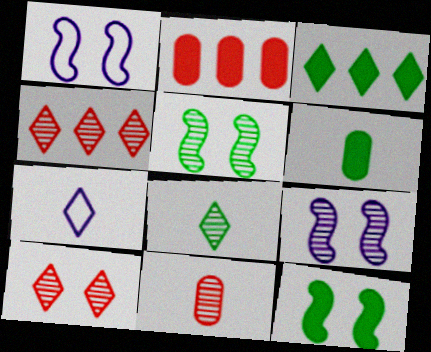[[1, 2, 8], 
[1, 3, 11], 
[1, 4, 6], 
[2, 5, 7], 
[3, 6, 12], 
[3, 7, 10]]